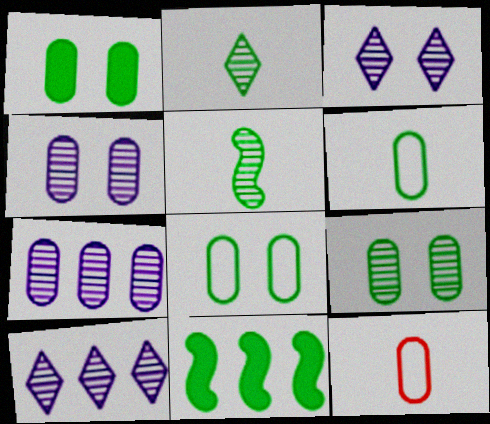[[1, 7, 12], 
[1, 8, 9], 
[2, 8, 11], 
[3, 11, 12]]